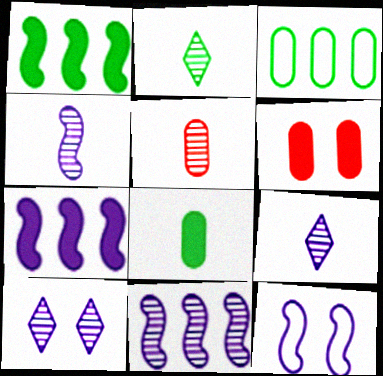[[2, 4, 5], 
[4, 7, 12]]